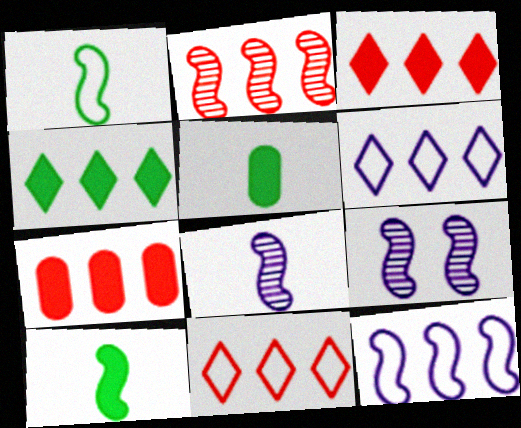[[2, 7, 11], 
[5, 9, 11]]